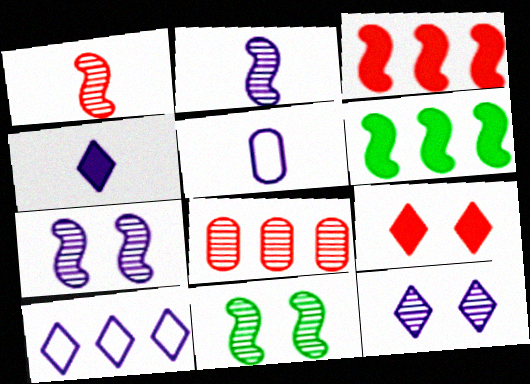[[2, 4, 5], 
[4, 10, 12], 
[6, 8, 10]]